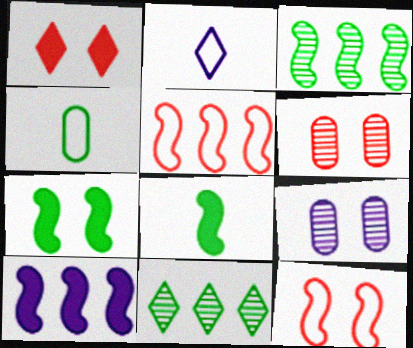[[1, 2, 11], 
[1, 6, 12], 
[2, 9, 10], 
[3, 5, 10], 
[4, 7, 11]]